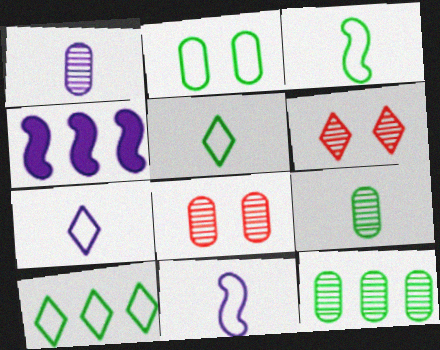[[1, 8, 12], 
[2, 3, 10], 
[4, 5, 8]]